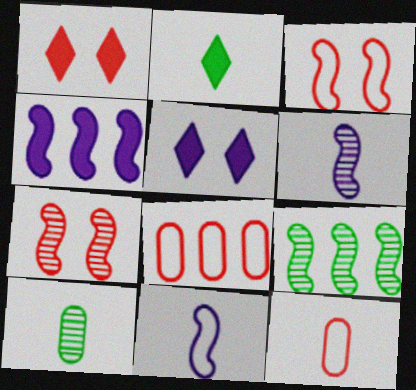[[2, 6, 12], 
[5, 9, 12], 
[6, 7, 9]]